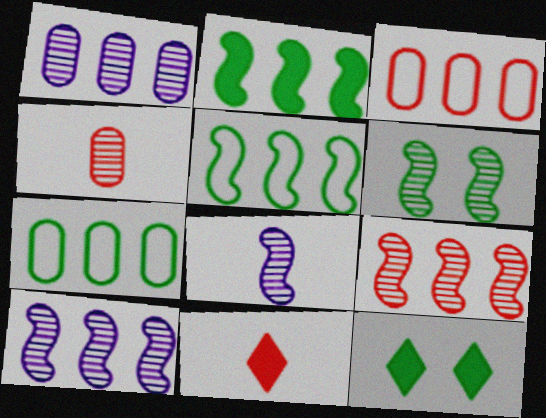[[3, 8, 12], 
[6, 8, 9]]